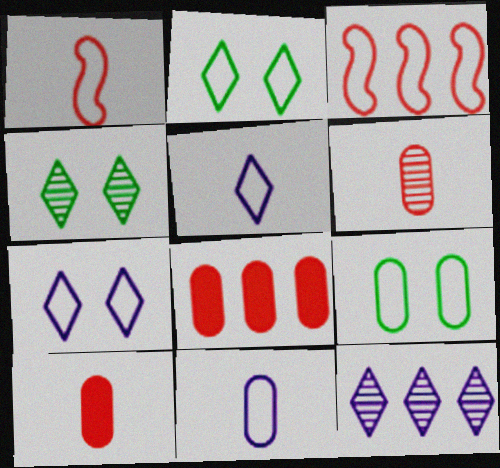[[2, 3, 11], 
[3, 5, 9]]